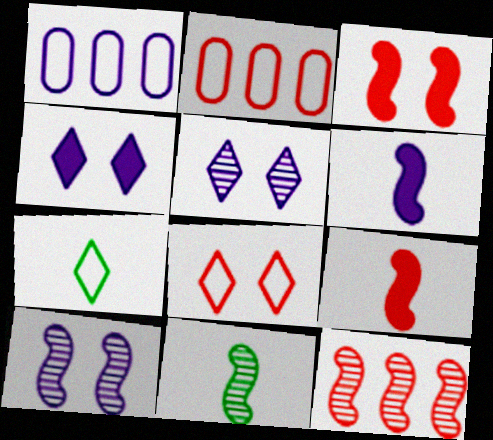[[1, 5, 6], 
[2, 4, 11], 
[10, 11, 12]]